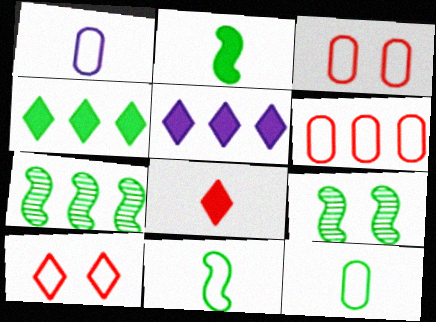[[4, 9, 12], 
[5, 6, 7]]